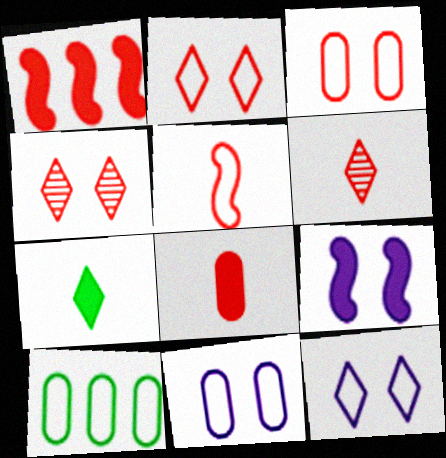[[1, 3, 6], 
[5, 6, 8], 
[5, 10, 12], 
[6, 9, 10]]